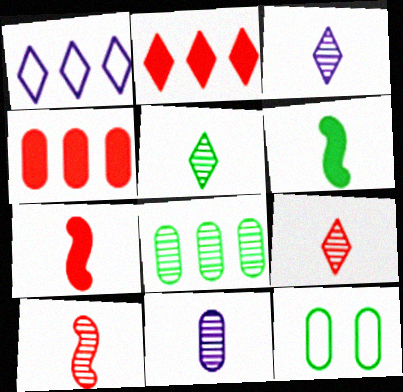[[3, 5, 9], 
[4, 11, 12], 
[5, 10, 11]]